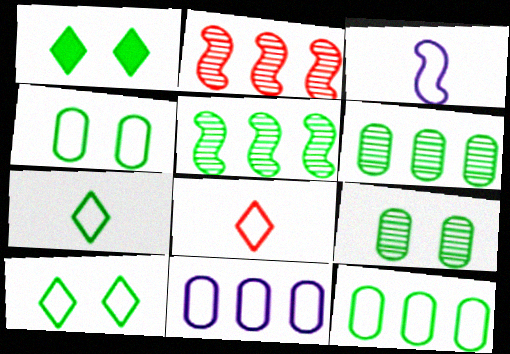[]